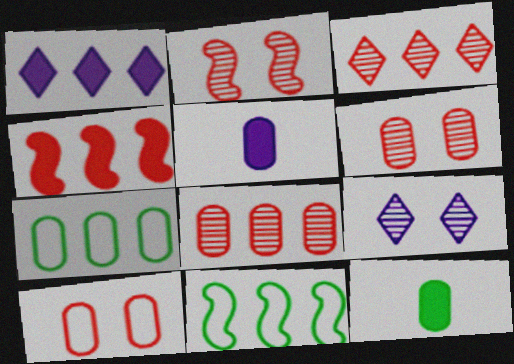[[1, 8, 11], 
[5, 6, 7]]